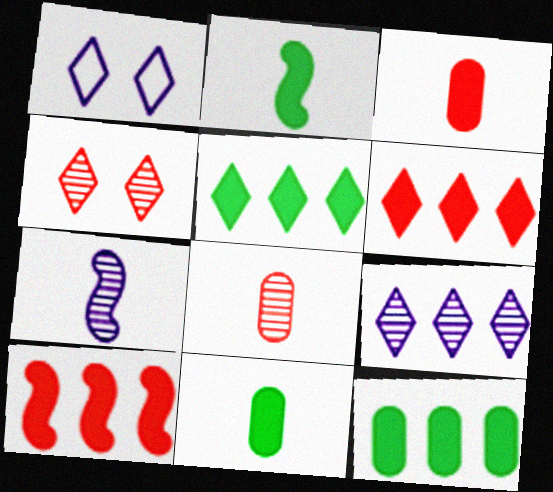[]